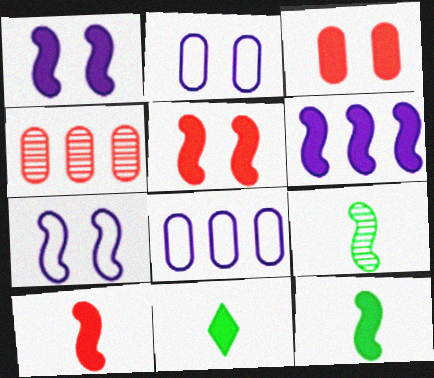[[3, 6, 11], 
[4, 7, 11], 
[5, 6, 12]]